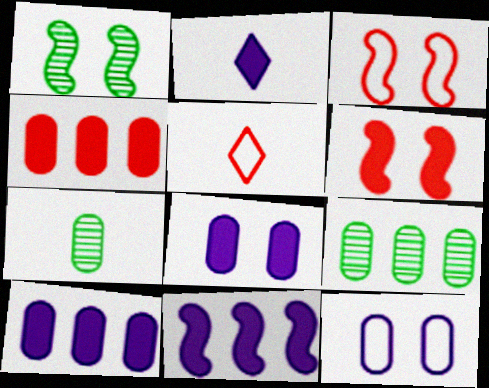[[1, 5, 10], 
[2, 3, 9], 
[2, 8, 11], 
[4, 7, 12]]